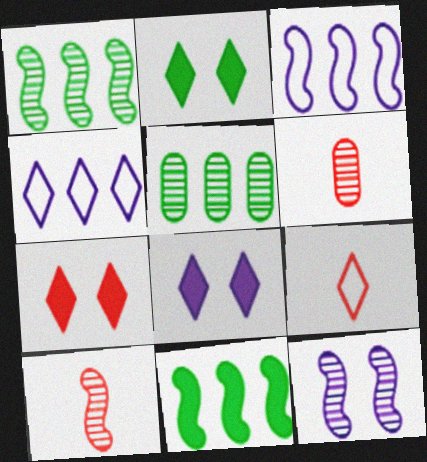[[1, 10, 12], 
[2, 3, 6], 
[2, 7, 8]]